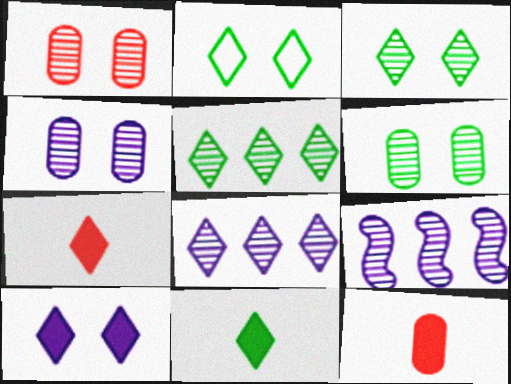[[1, 4, 6], 
[2, 5, 11], 
[2, 7, 8], 
[2, 9, 12]]